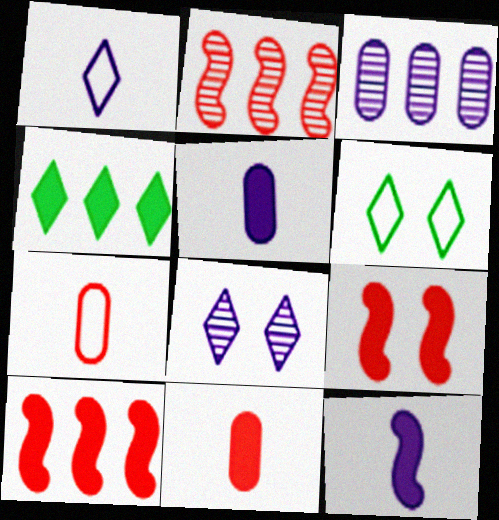[[2, 5, 6], 
[4, 5, 9]]